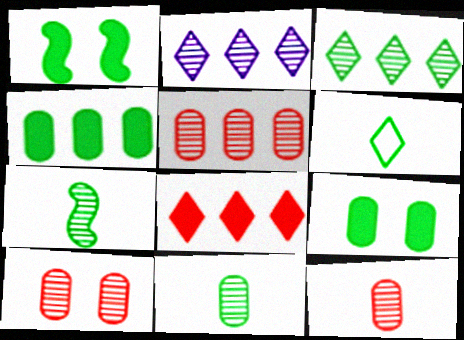[[2, 7, 10], 
[5, 10, 12]]